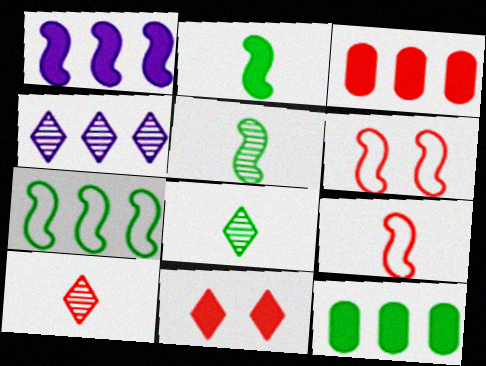[[1, 5, 6], 
[3, 4, 7], 
[3, 6, 10]]